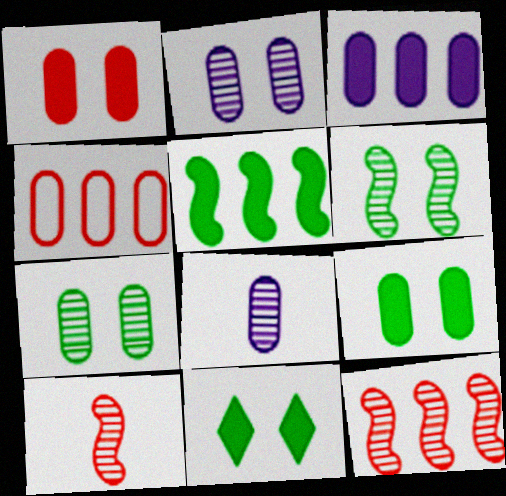[[4, 8, 9]]